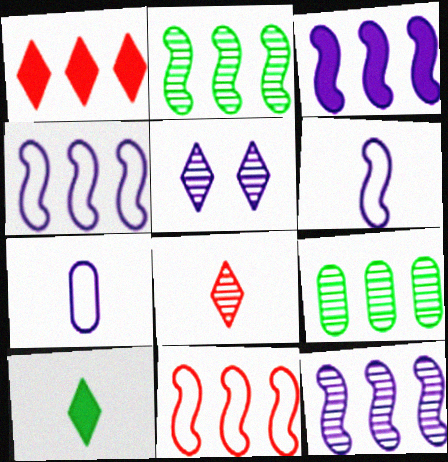[[1, 4, 9], 
[2, 3, 11], 
[3, 4, 12], 
[3, 5, 7]]